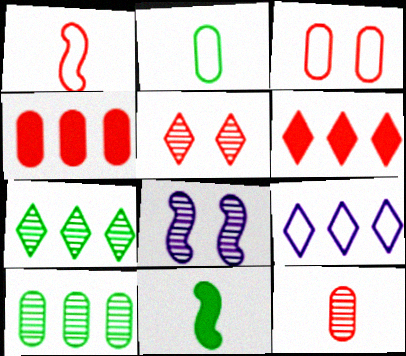[[1, 4, 5], 
[2, 6, 8], 
[3, 4, 12], 
[6, 7, 9], 
[7, 8, 12]]